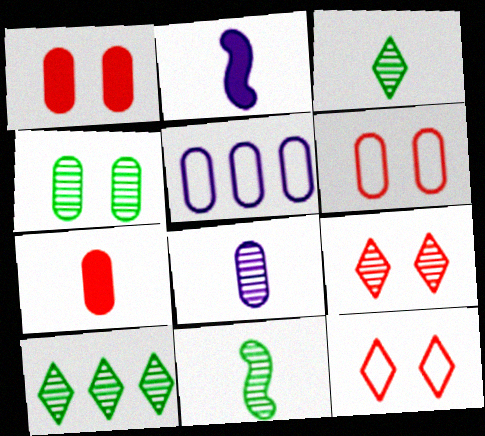[[2, 6, 10], 
[4, 5, 7], 
[4, 10, 11]]